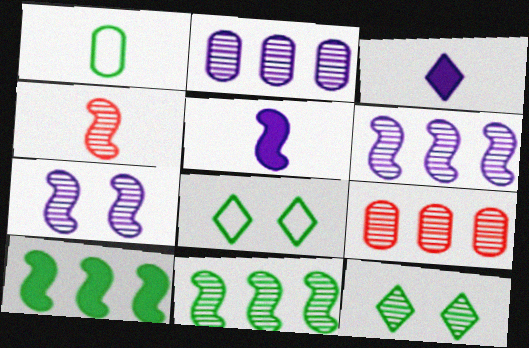[[1, 3, 4], 
[1, 10, 12], 
[2, 4, 12], 
[4, 7, 11], 
[5, 8, 9]]